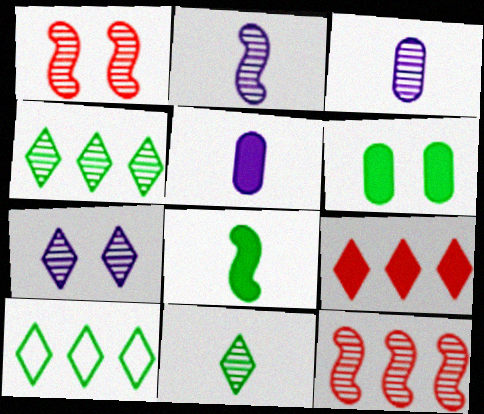[[1, 3, 4], 
[1, 5, 10]]